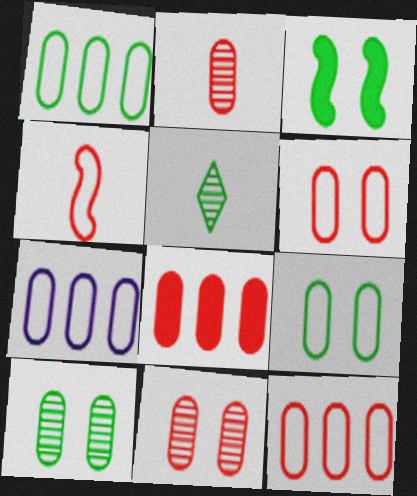[[1, 3, 5], 
[1, 7, 12], 
[2, 6, 8]]